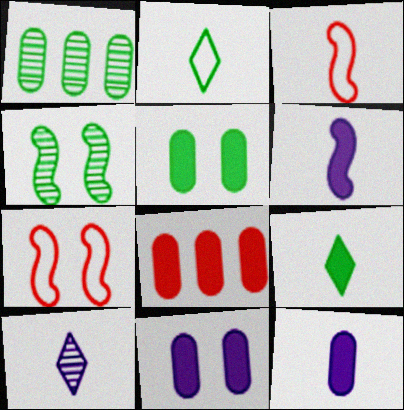[[5, 8, 12]]